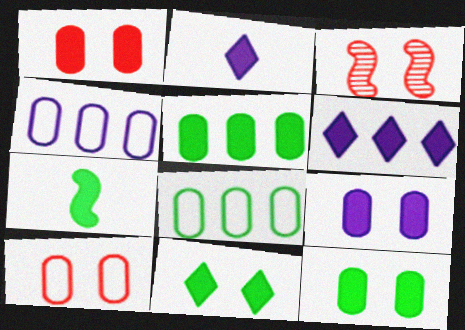[[1, 6, 7], 
[1, 9, 12], 
[2, 3, 8], 
[5, 7, 11]]